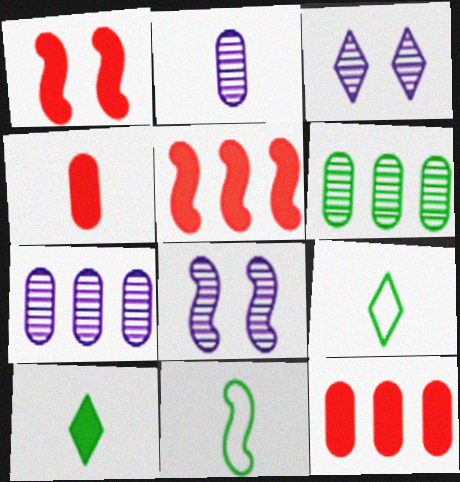[[1, 7, 9], 
[3, 11, 12], 
[5, 8, 11], 
[8, 9, 12]]